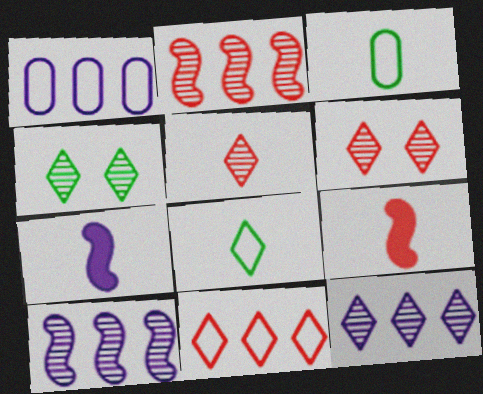[[1, 4, 9], 
[3, 5, 7], 
[4, 5, 12]]